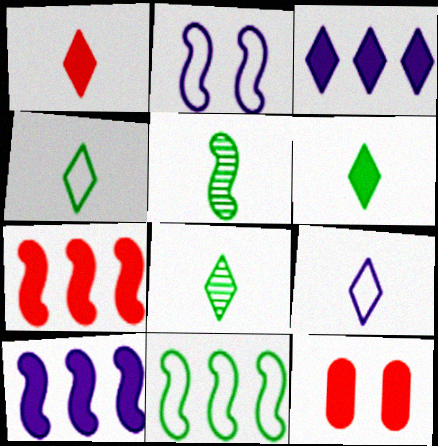[[1, 7, 12], 
[1, 8, 9], 
[2, 5, 7], 
[4, 6, 8], 
[6, 10, 12]]